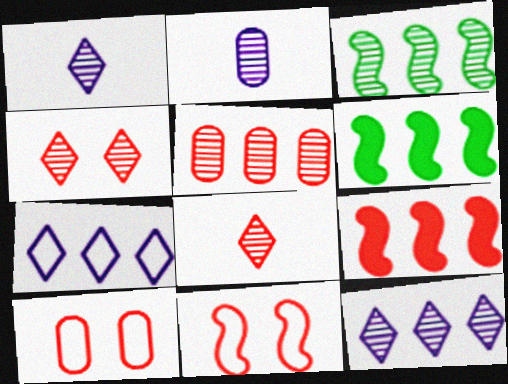[[1, 6, 10], 
[2, 3, 4], 
[3, 5, 12], 
[5, 6, 7], 
[8, 9, 10]]